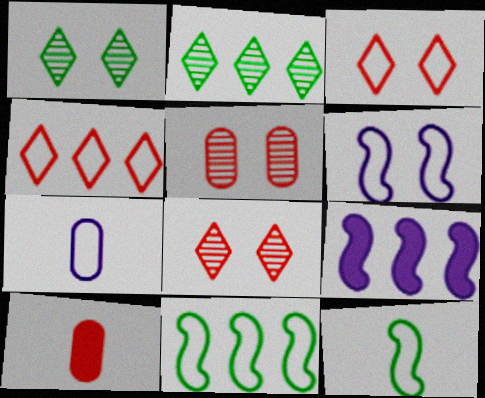[[2, 6, 10], 
[3, 7, 11]]